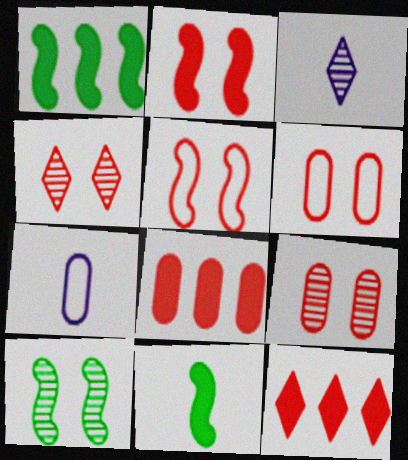[[1, 3, 6], 
[1, 4, 7], 
[2, 4, 6], 
[7, 10, 12]]